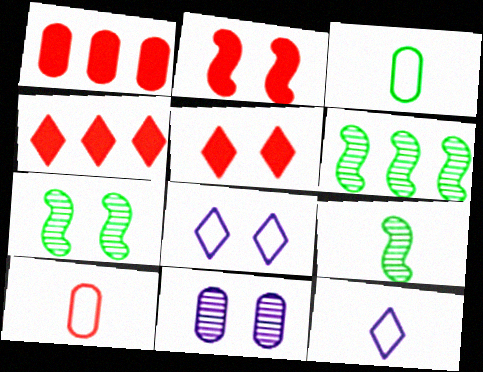[[1, 3, 11], 
[1, 7, 12], 
[1, 8, 9], 
[6, 7, 9]]